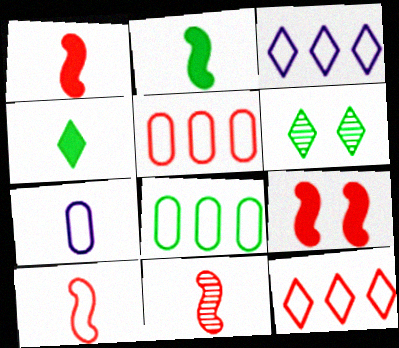[[1, 10, 11], 
[2, 6, 8], 
[4, 7, 11]]